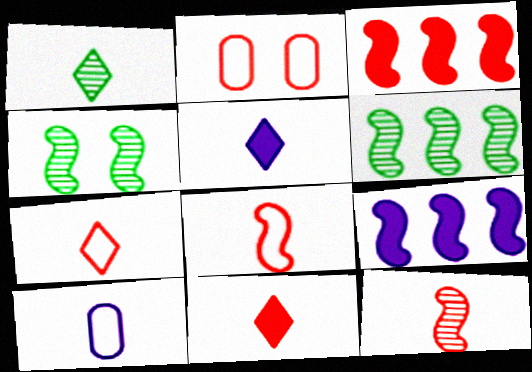[[1, 2, 9], 
[1, 5, 7], 
[2, 5, 6], 
[4, 8, 9]]